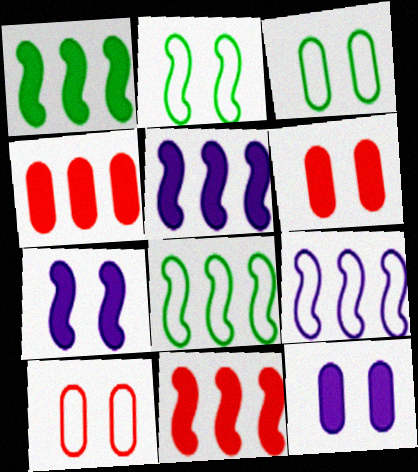[[1, 5, 11]]